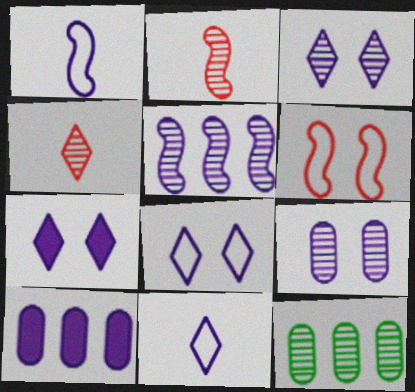[[1, 3, 10], 
[2, 3, 12], 
[3, 7, 8]]